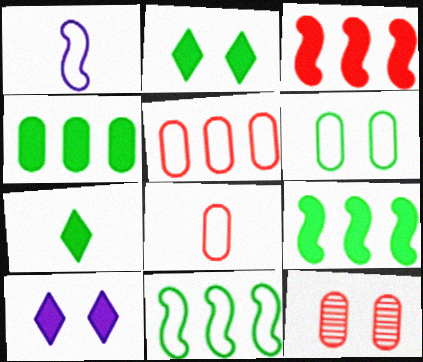[]